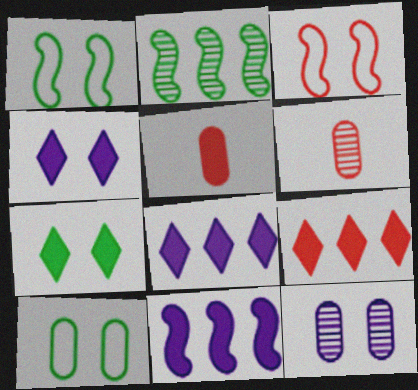[[1, 6, 8], 
[3, 6, 9], 
[3, 7, 12], 
[5, 7, 11]]